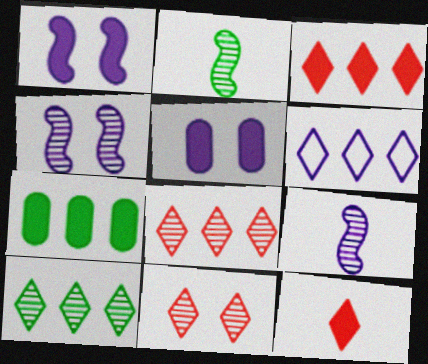[[1, 7, 12], 
[3, 6, 10], 
[5, 6, 9]]